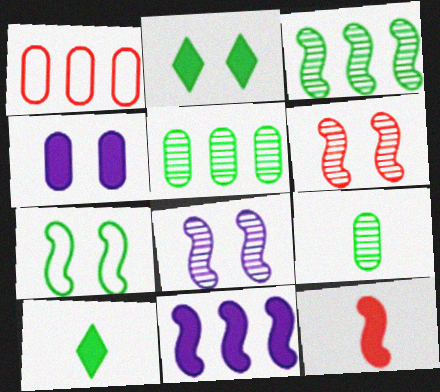[[1, 4, 9], 
[1, 8, 10], 
[5, 7, 10]]